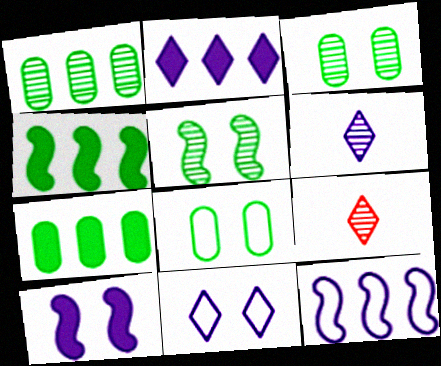[[2, 6, 11]]